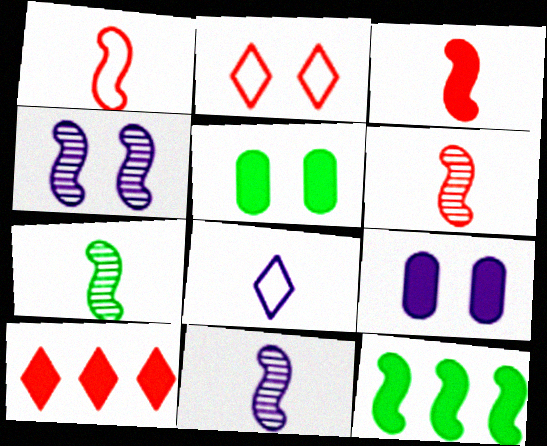[[1, 3, 6], 
[1, 4, 12], 
[2, 4, 5], 
[6, 7, 11]]